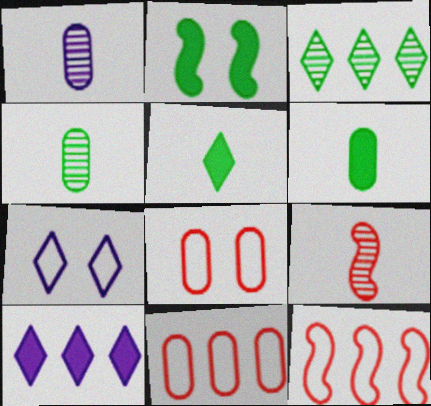[]